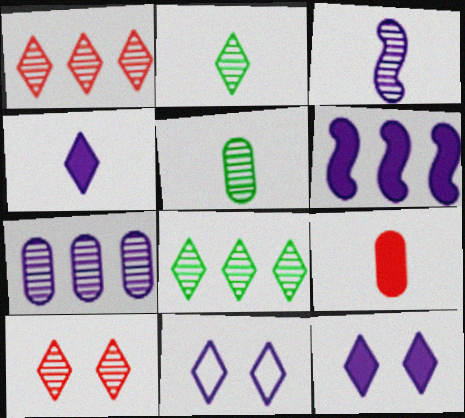[]